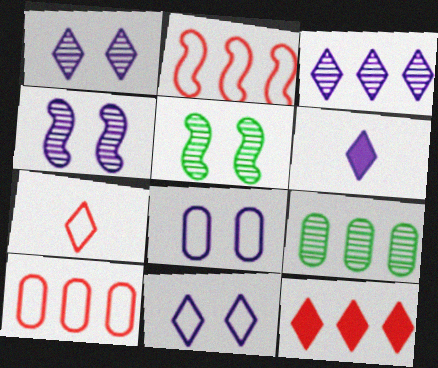[[3, 6, 11], 
[5, 6, 10]]